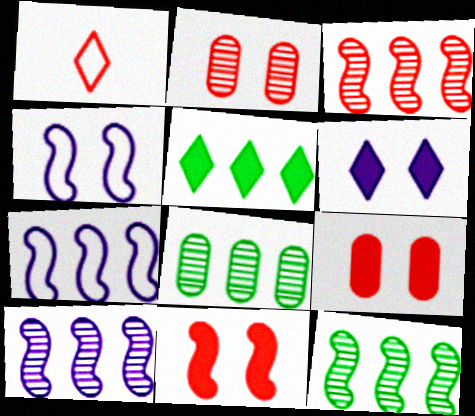[[1, 3, 9], 
[3, 10, 12]]